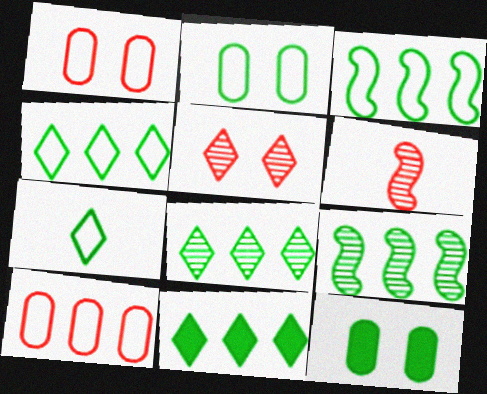[[2, 3, 7], 
[4, 8, 11], 
[7, 9, 12]]